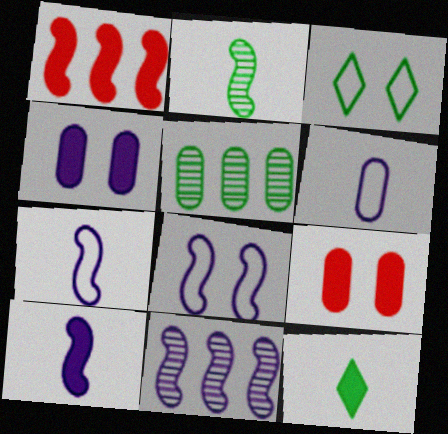[[1, 2, 8], 
[1, 4, 12], 
[5, 6, 9], 
[8, 10, 11]]